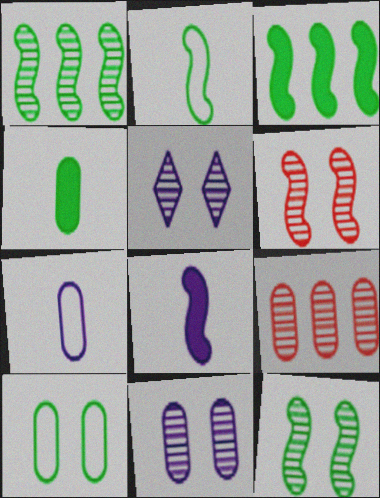[[2, 3, 12]]